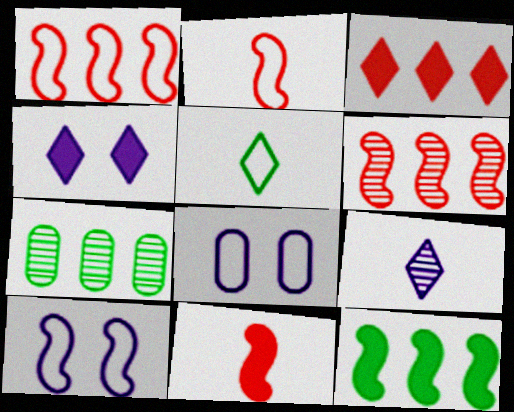[[1, 5, 8], 
[2, 4, 7]]